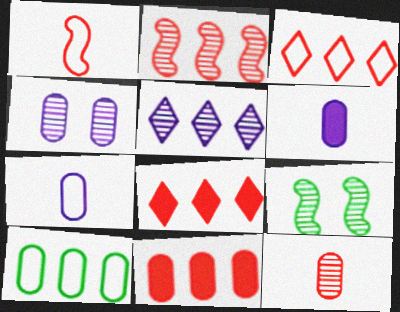[[2, 3, 11], 
[3, 6, 9], 
[5, 9, 12], 
[7, 8, 9]]